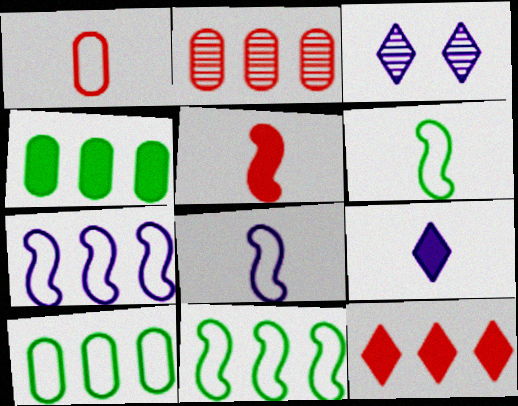[[3, 5, 10]]